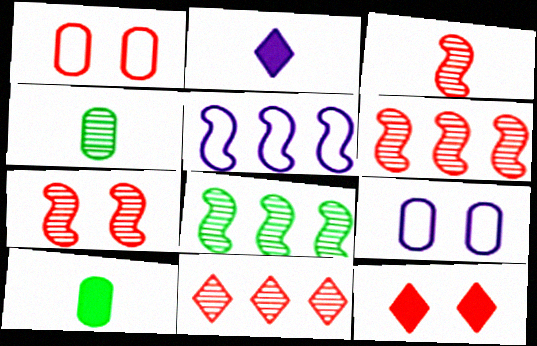[[1, 2, 8], 
[1, 7, 12], 
[3, 6, 7], 
[4, 5, 12]]